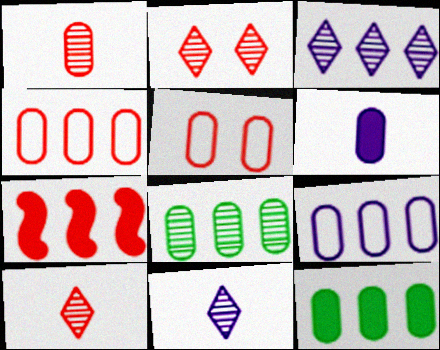[[5, 6, 8], 
[5, 7, 10]]